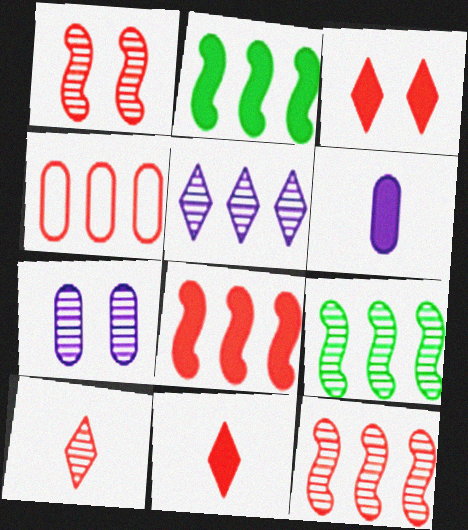[[1, 4, 11], 
[2, 3, 6], 
[2, 4, 5], 
[7, 9, 10]]